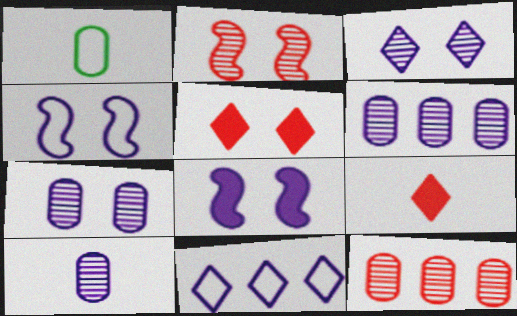[[6, 7, 10], 
[8, 10, 11]]